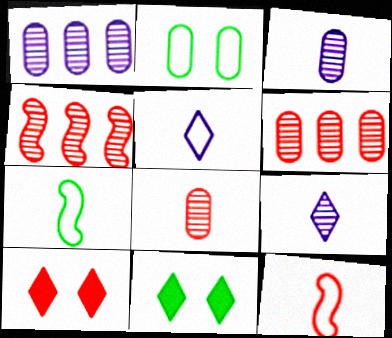[[1, 7, 10], 
[1, 11, 12], 
[6, 10, 12]]